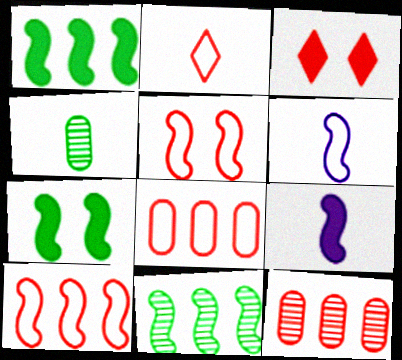[[2, 4, 9], 
[2, 5, 8], 
[5, 9, 11]]